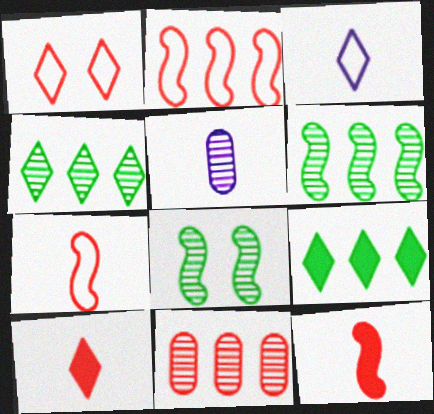[[1, 11, 12]]